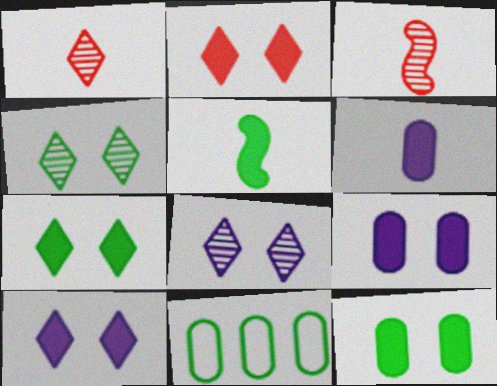[[2, 7, 10], 
[3, 10, 11], 
[4, 5, 11]]